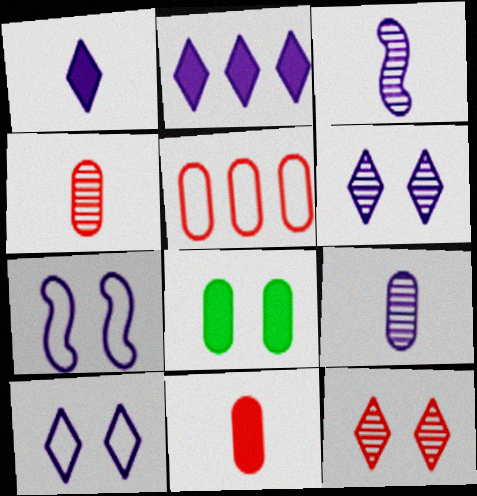[[2, 7, 9], 
[5, 8, 9], 
[7, 8, 12]]